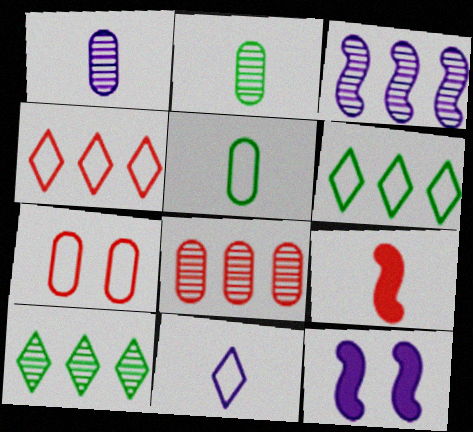[[2, 4, 12], 
[2, 9, 11], 
[3, 8, 10]]